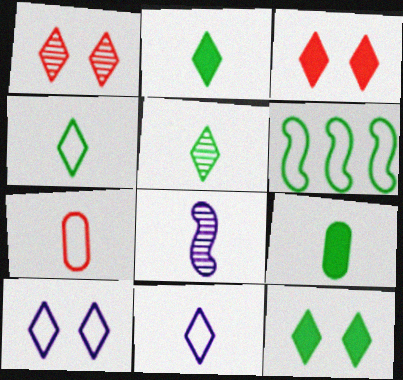[[1, 10, 12], 
[2, 4, 5], 
[2, 7, 8], 
[6, 7, 10]]